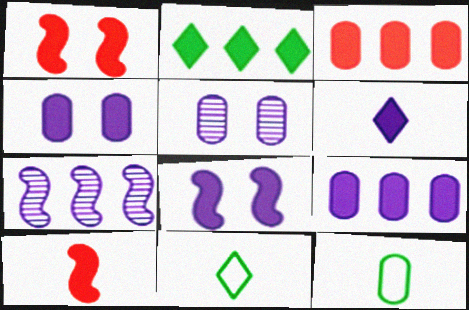[[2, 4, 10], 
[3, 5, 12], 
[6, 8, 9]]